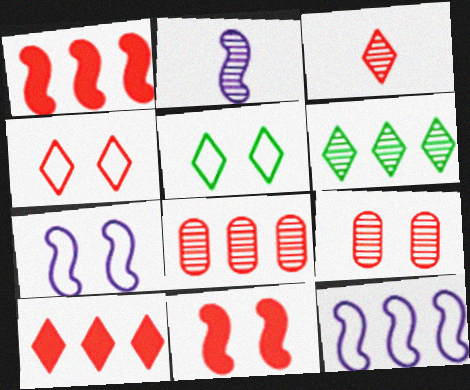[[2, 6, 9], 
[3, 4, 10], 
[4, 9, 11]]